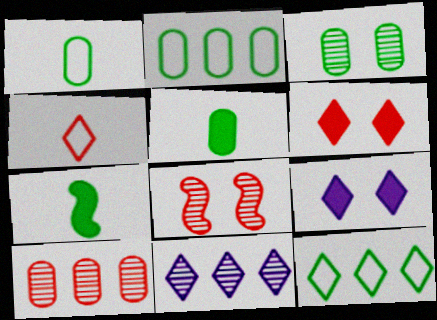[[2, 3, 5], 
[3, 7, 12]]